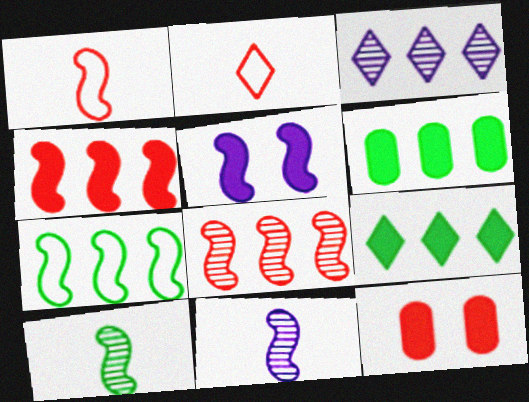[[2, 8, 12]]